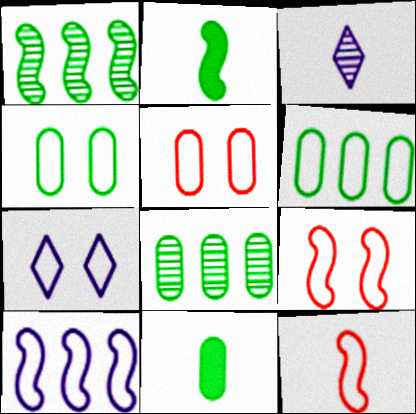[[3, 11, 12], 
[4, 7, 9], 
[4, 8, 11], 
[6, 7, 12]]